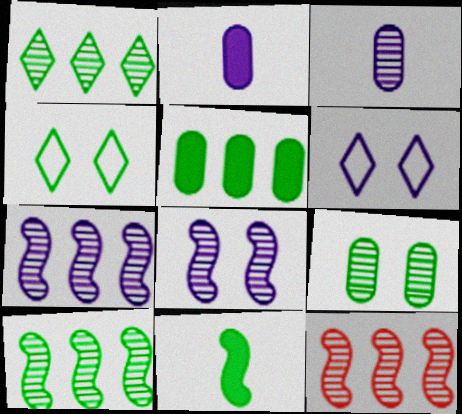[[2, 4, 12], 
[2, 6, 7], 
[7, 10, 12]]